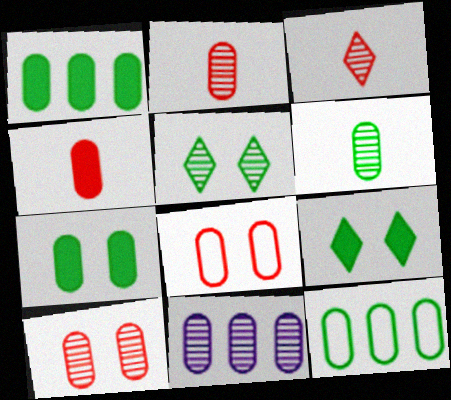[[6, 7, 12], 
[6, 10, 11]]